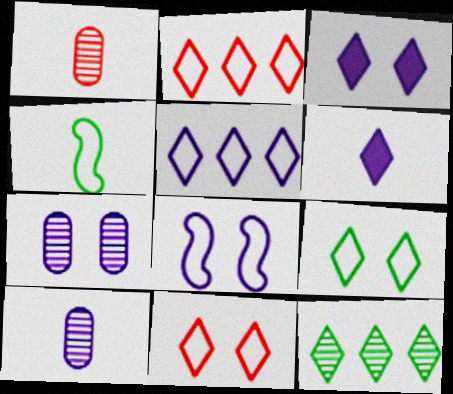[[1, 4, 6], 
[3, 7, 8], 
[6, 11, 12]]